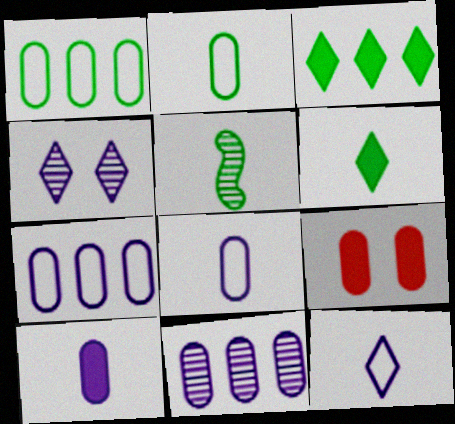[[2, 5, 6], 
[2, 9, 11]]